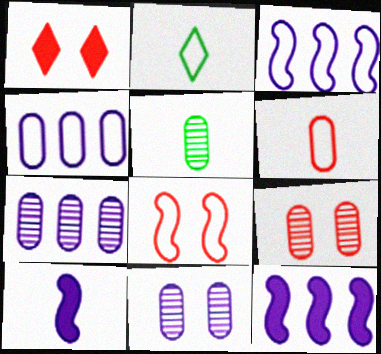[[1, 3, 5], 
[1, 8, 9], 
[2, 4, 8], 
[2, 9, 12], 
[5, 7, 9]]